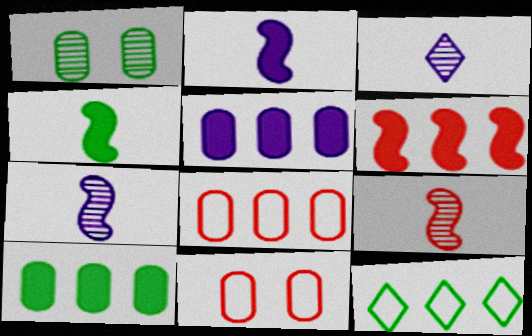[[1, 4, 12]]